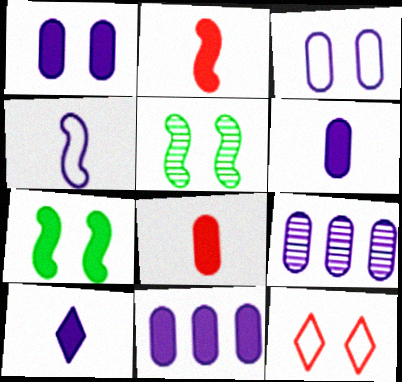[[1, 5, 12], 
[1, 6, 11], 
[3, 6, 9]]